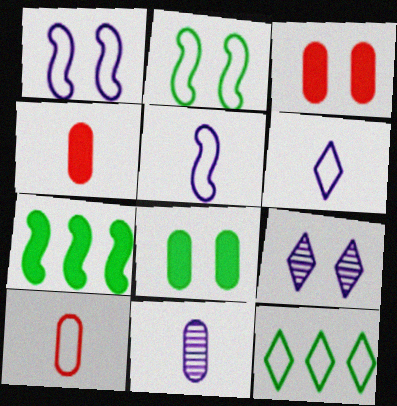[[1, 10, 12], 
[2, 3, 9], 
[7, 9, 10]]